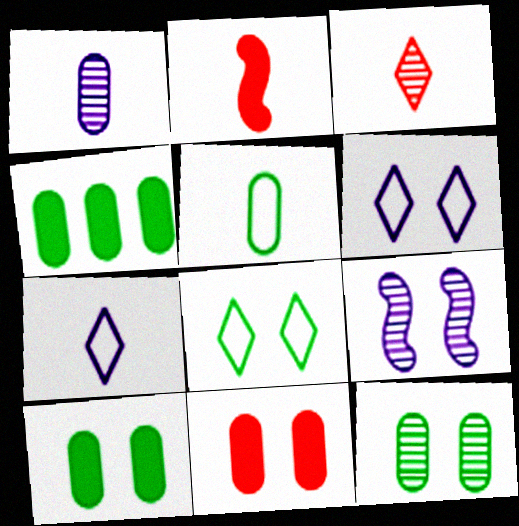[[4, 5, 12], 
[8, 9, 11]]